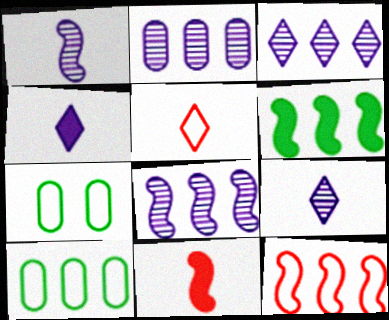[[2, 3, 8], 
[3, 7, 11], 
[6, 8, 12]]